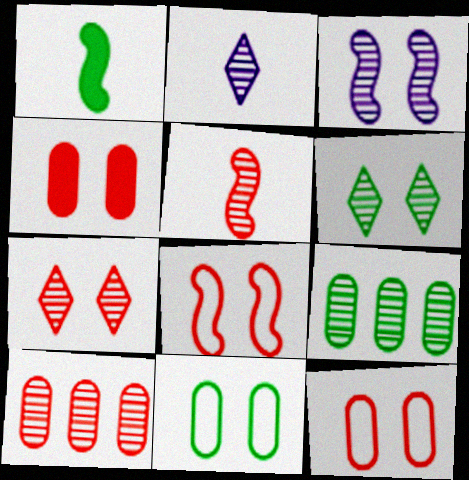[[4, 7, 8], 
[5, 7, 10]]